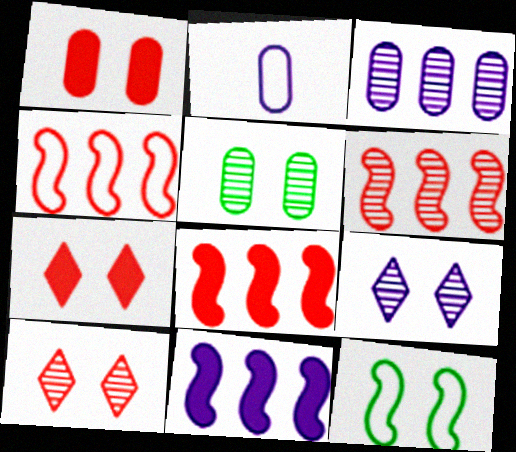[[1, 9, 12], 
[2, 9, 11], 
[4, 6, 8]]